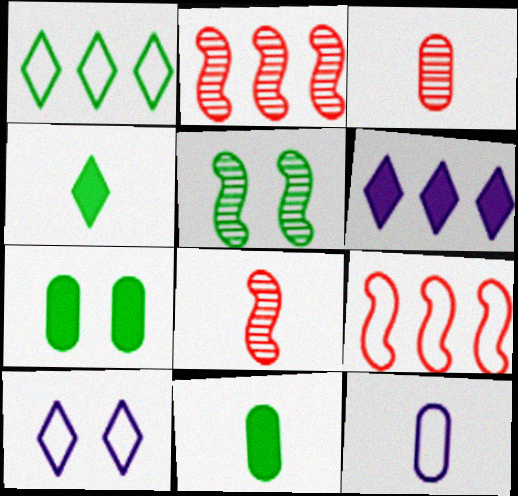[[1, 5, 11], 
[2, 10, 11], 
[3, 11, 12], 
[4, 8, 12]]